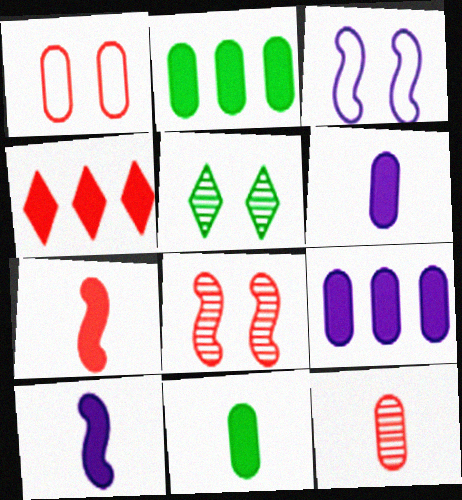[]